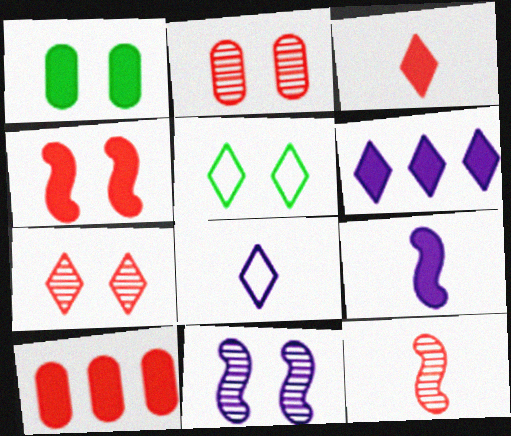[[3, 4, 10]]